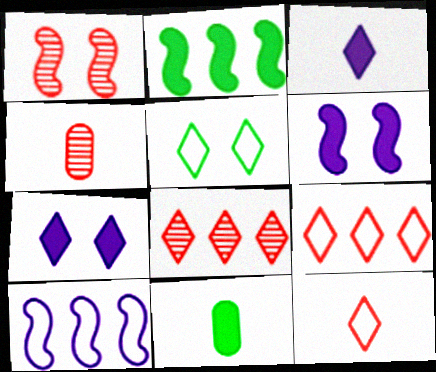[[1, 4, 8], 
[3, 5, 8]]